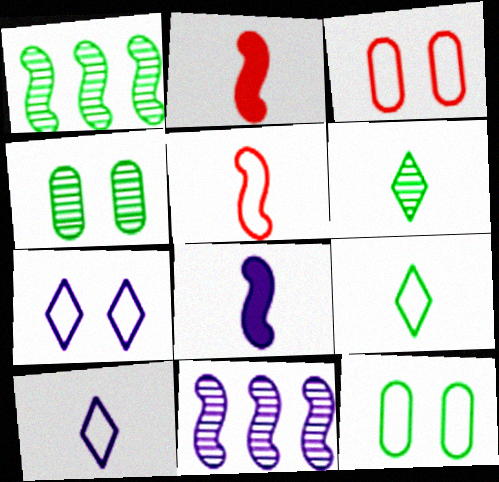[[1, 4, 6]]